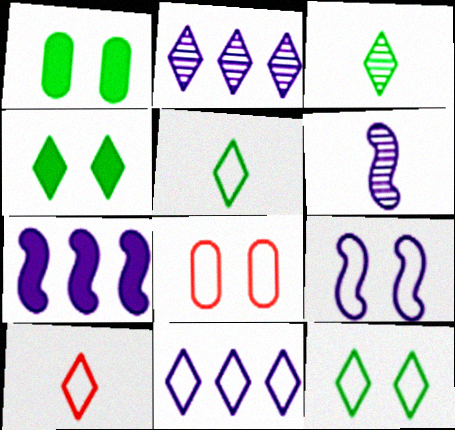[[2, 4, 10], 
[3, 7, 8], 
[6, 7, 9], 
[8, 9, 12], 
[10, 11, 12]]